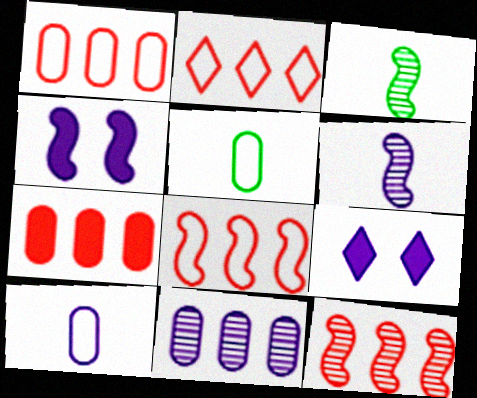[[1, 2, 8], 
[1, 3, 9], 
[2, 7, 12], 
[3, 4, 8], 
[5, 9, 12]]